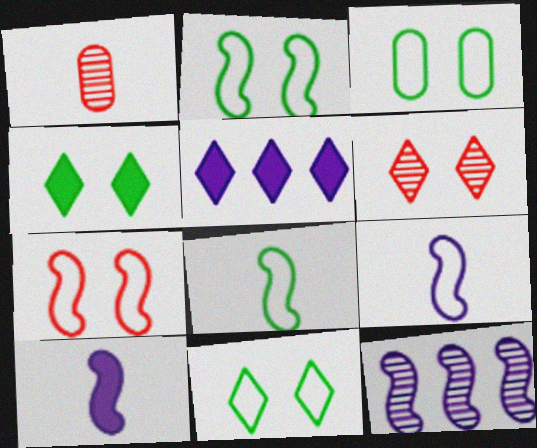[[1, 2, 5], 
[2, 3, 11]]